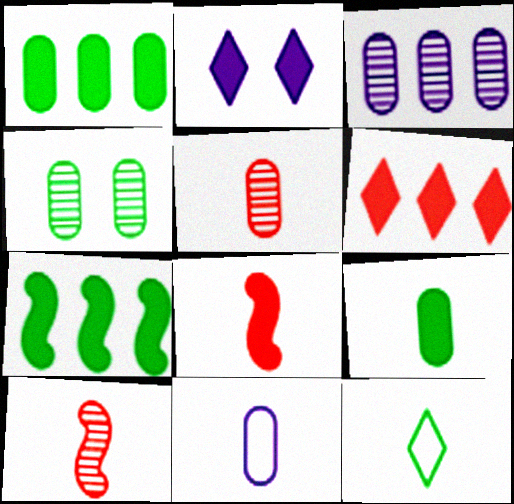[[1, 2, 8], 
[3, 4, 5], 
[4, 7, 12], 
[5, 9, 11]]